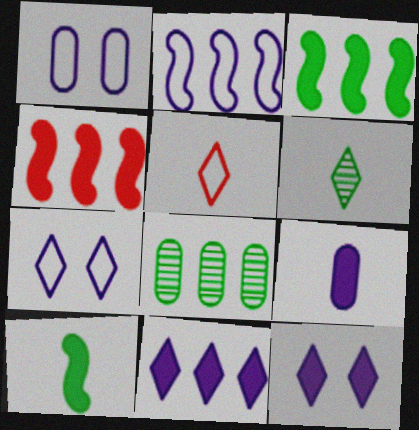[[1, 4, 6]]